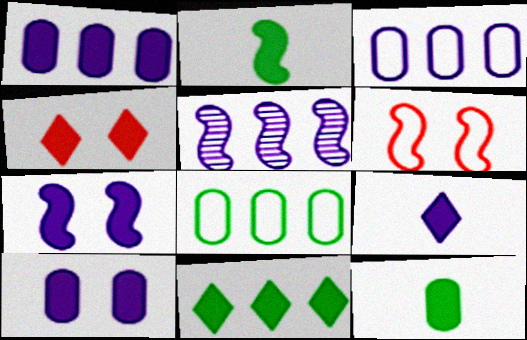[[1, 2, 4], 
[1, 7, 9], 
[2, 5, 6], 
[4, 9, 11]]